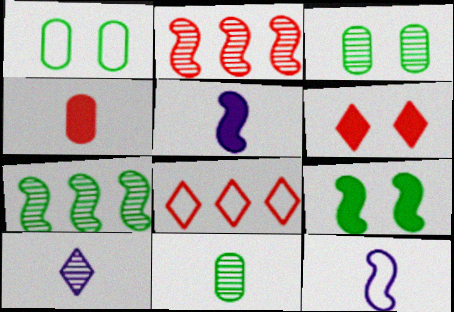[[1, 8, 12], 
[2, 3, 10], 
[2, 9, 12], 
[3, 5, 8]]